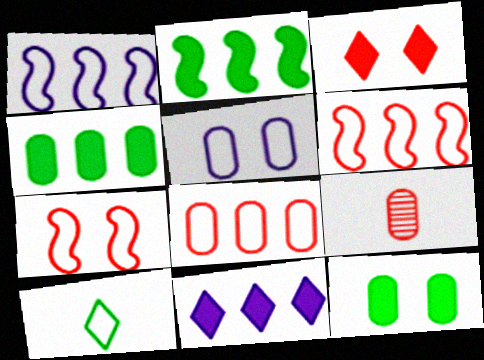[[3, 6, 9], 
[4, 5, 9], 
[5, 6, 10]]